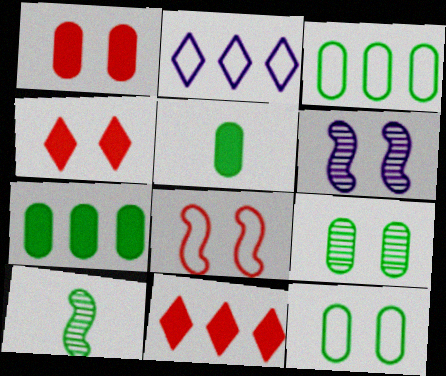[[1, 2, 10], 
[3, 5, 9], 
[4, 6, 12]]